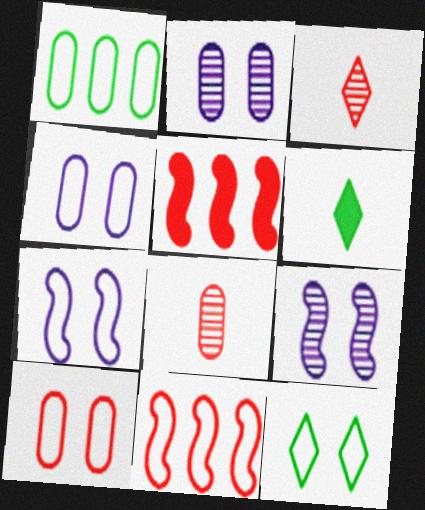[[2, 6, 11], 
[3, 5, 10], 
[7, 10, 12]]